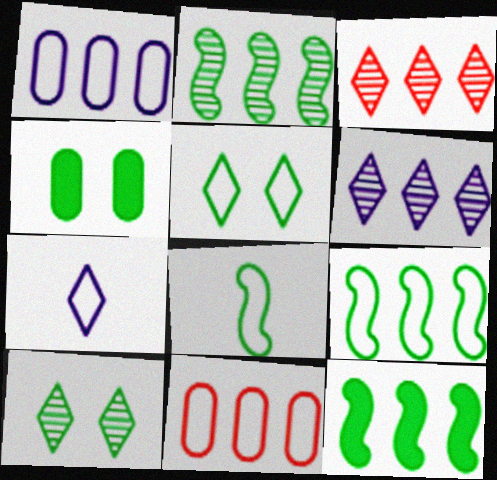[[1, 3, 12], 
[2, 9, 12], 
[6, 11, 12]]